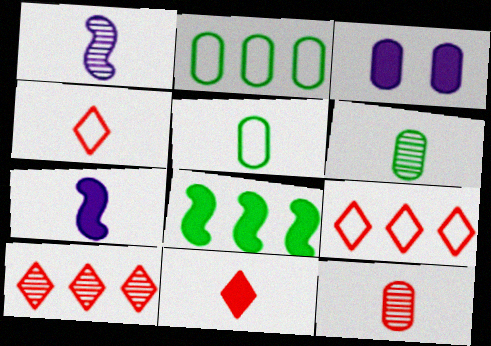[[1, 5, 11], 
[2, 3, 12], 
[3, 8, 11], 
[4, 6, 7]]